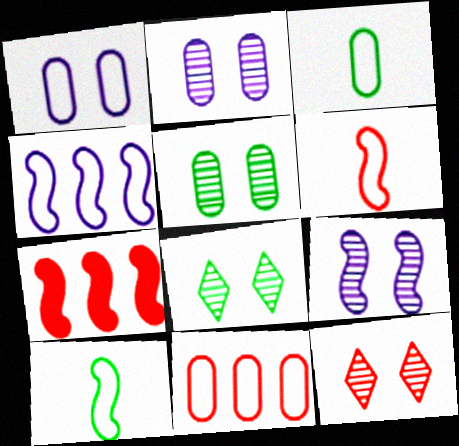[[1, 3, 11], 
[5, 9, 12], 
[7, 9, 10]]